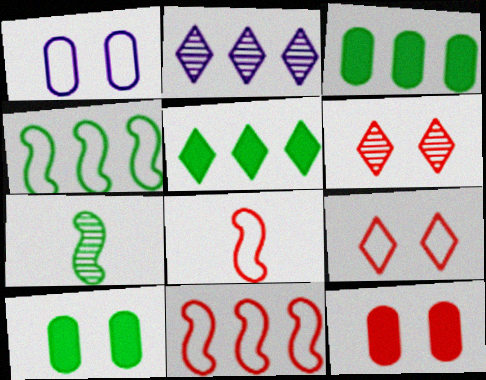[[2, 3, 11], 
[2, 8, 10]]